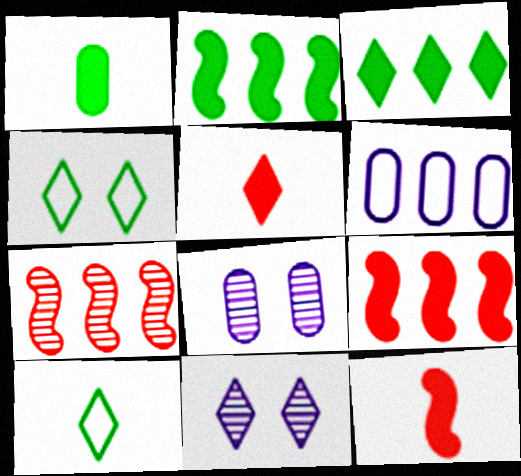[[3, 6, 7], 
[8, 9, 10]]